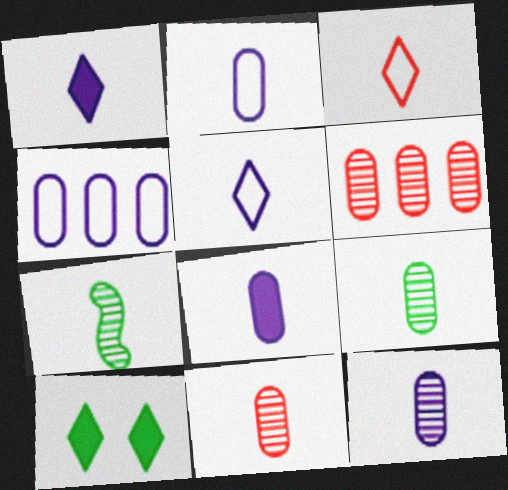[[2, 8, 12], 
[3, 7, 8], 
[9, 11, 12]]